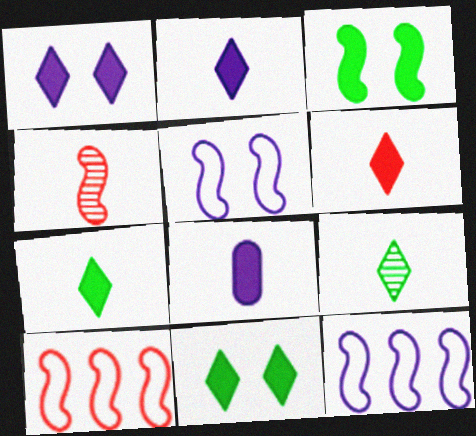[[2, 6, 7], 
[3, 4, 12]]